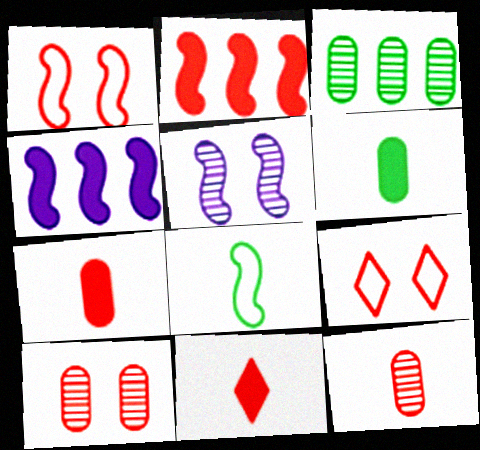[[2, 5, 8], 
[2, 9, 12]]